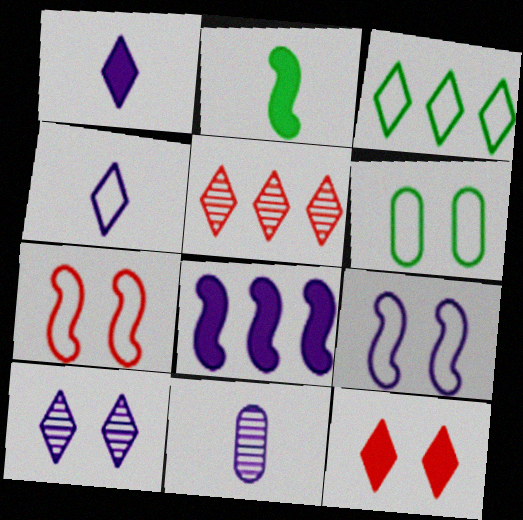[]